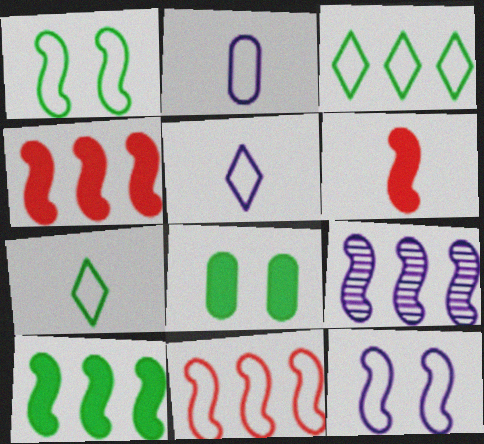[[1, 6, 9], 
[9, 10, 11]]